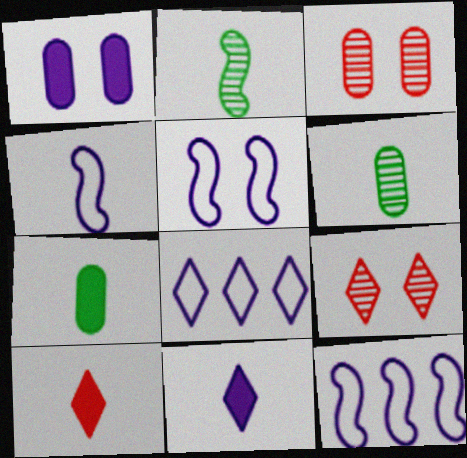[[4, 5, 12], 
[4, 6, 10], 
[7, 9, 12]]